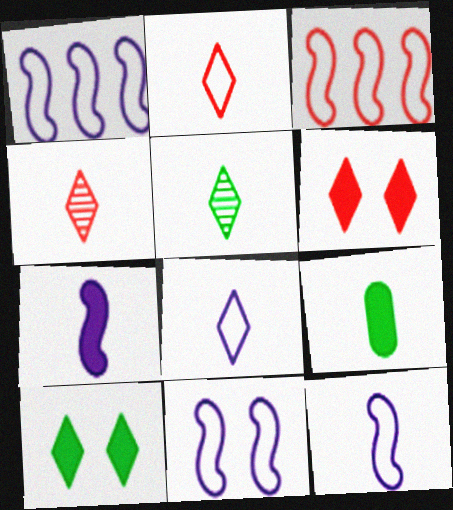[[1, 11, 12], 
[4, 9, 12]]